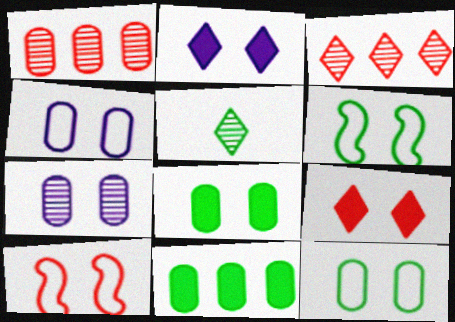[[5, 6, 11], 
[6, 7, 9]]